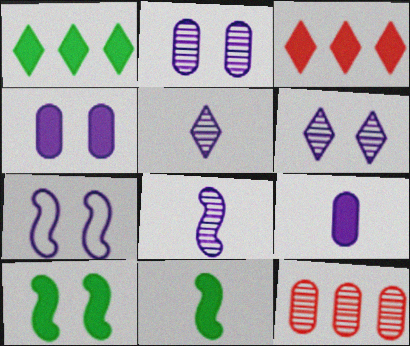[[3, 4, 11], 
[3, 9, 10], 
[4, 6, 7]]